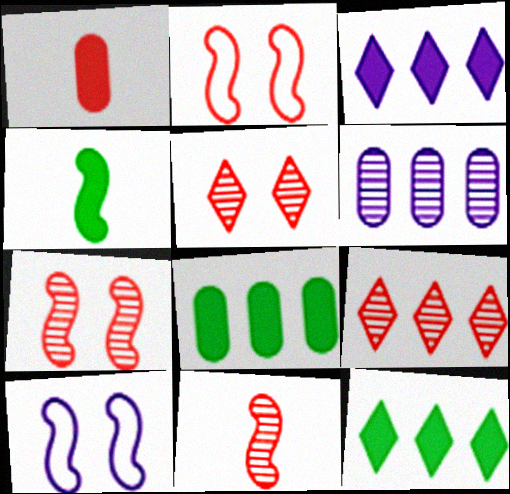[[1, 2, 9]]